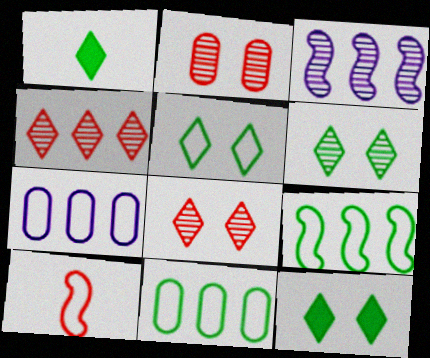[[5, 6, 12], 
[5, 7, 10]]